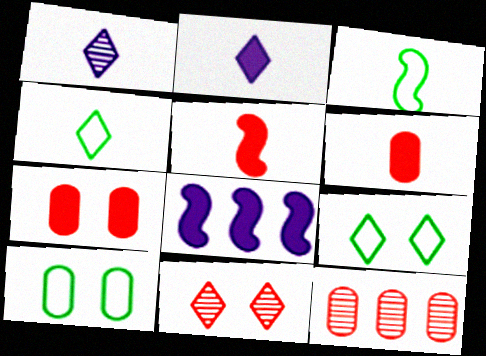[[1, 3, 6]]